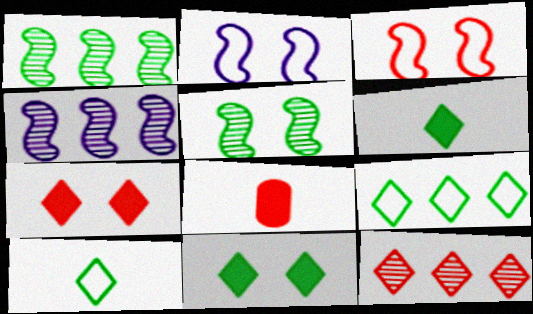[[3, 8, 12]]